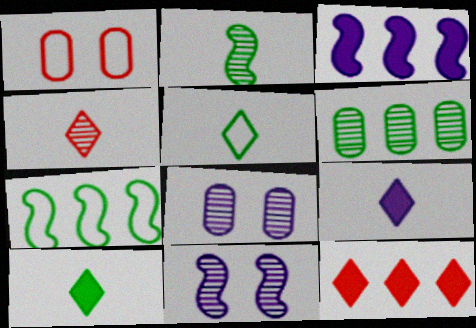[[4, 5, 9], 
[4, 6, 11]]